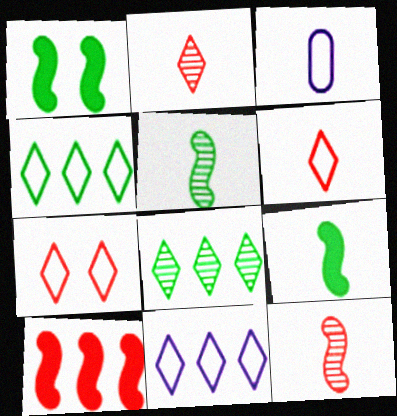[[2, 3, 9]]